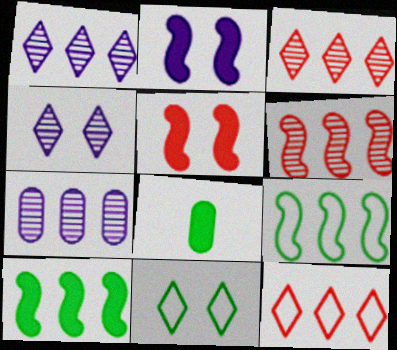[[7, 10, 12]]